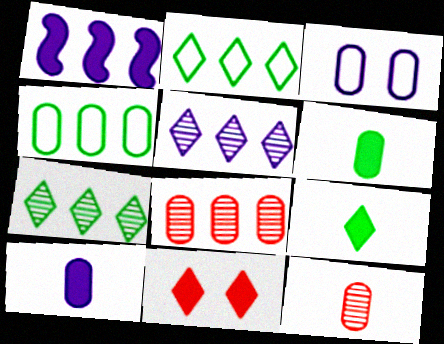[[1, 2, 8], 
[1, 6, 11], 
[3, 6, 8]]